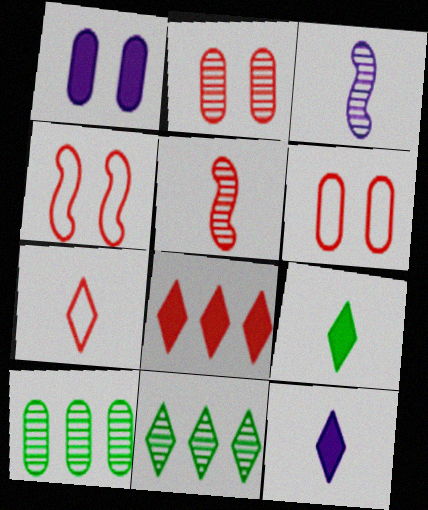[[2, 3, 11], 
[4, 10, 12], 
[5, 6, 8]]